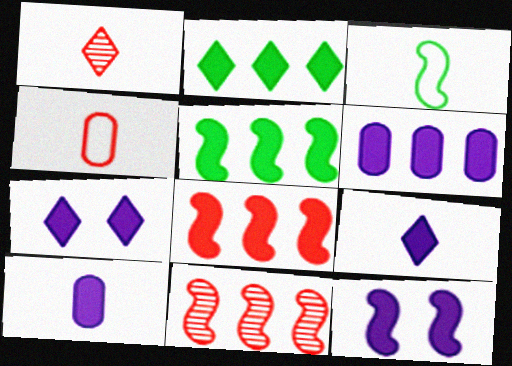[[1, 3, 10], 
[2, 6, 8], 
[3, 11, 12], 
[6, 9, 12]]